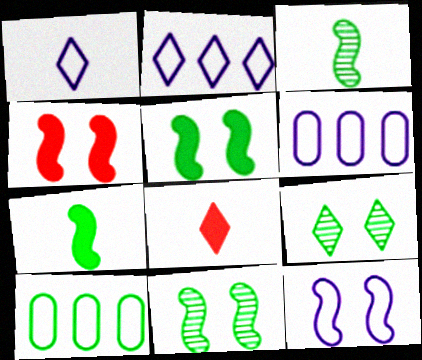[[1, 6, 12], 
[2, 8, 9], 
[4, 11, 12], 
[6, 8, 11], 
[7, 9, 10]]